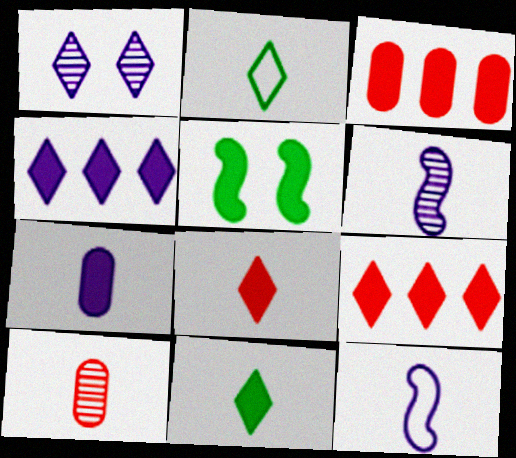[[1, 2, 9], 
[5, 7, 9], 
[10, 11, 12]]